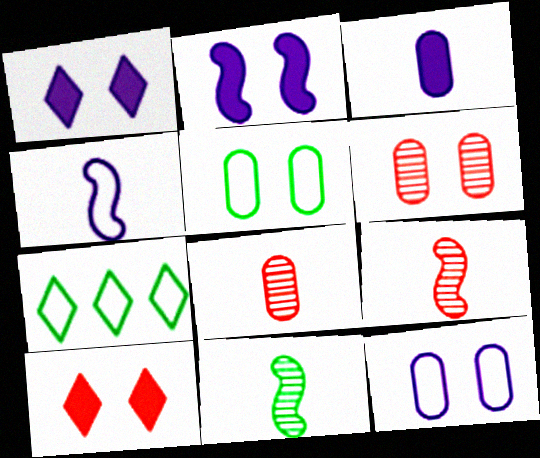[[2, 7, 8]]